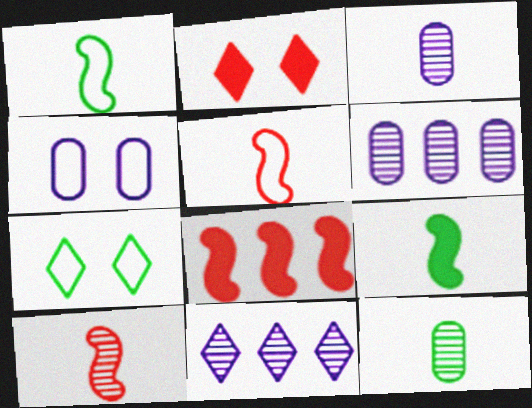[[1, 2, 6], 
[3, 7, 8]]